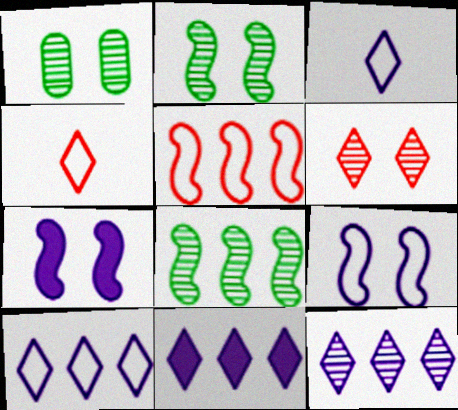[[10, 11, 12]]